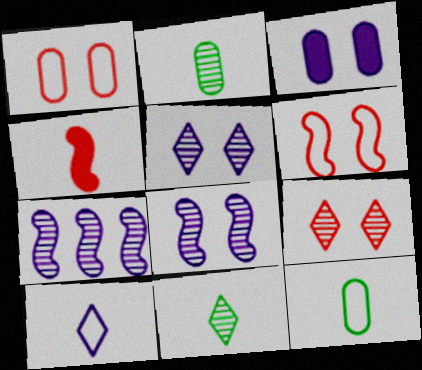[[2, 4, 10], 
[2, 7, 9], 
[3, 7, 10]]